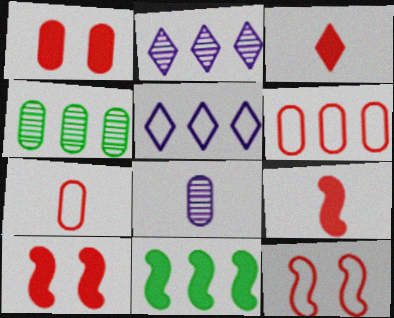[[2, 6, 11]]